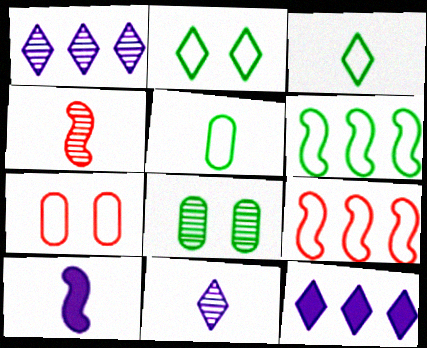[[1, 4, 8], 
[2, 5, 6]]